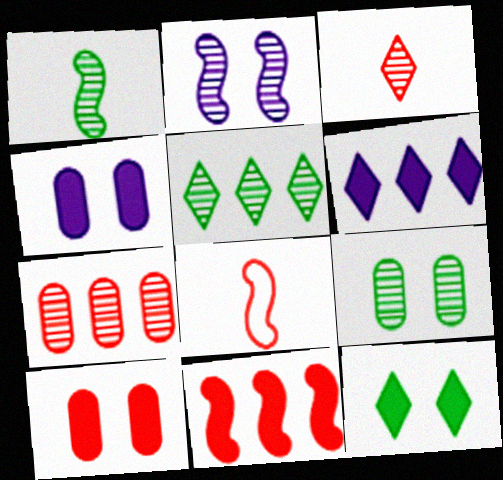[[1, 5, 9], 
[4, 5, 8], 
[6, 8, 9]]